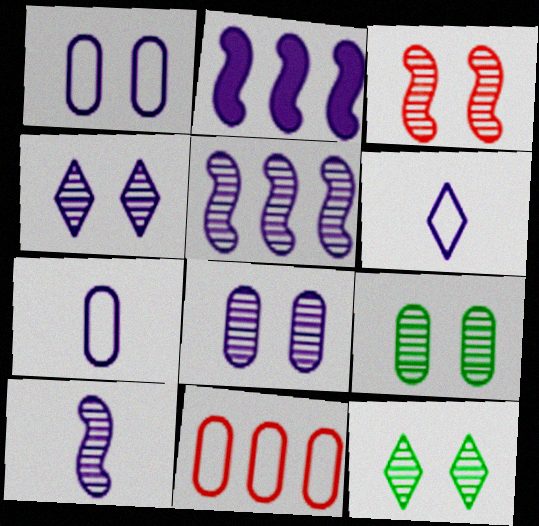[[2, 4, 7], 
[2, 6, 8], 
[3, 4, 9], 
[3, 8, 12]]